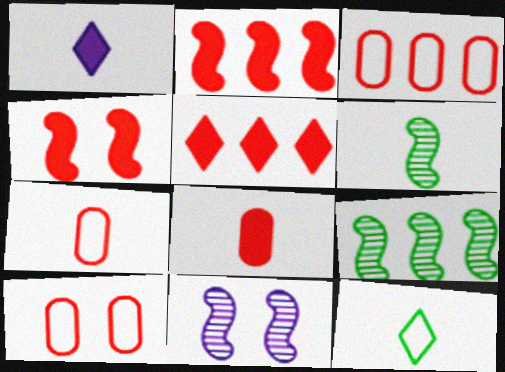[[1, 6, 7], 
[1, 9, 10], 
[3, 7, 10], 
[4, 5, 8]]